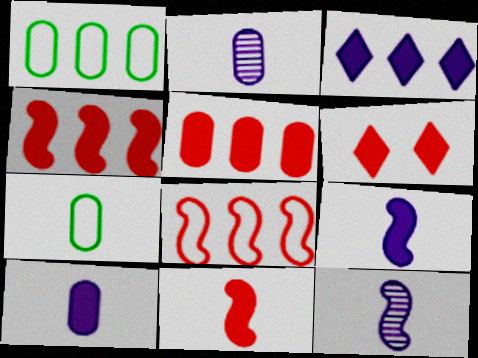[[1, 6, 12], 
[5, 6, 11]]